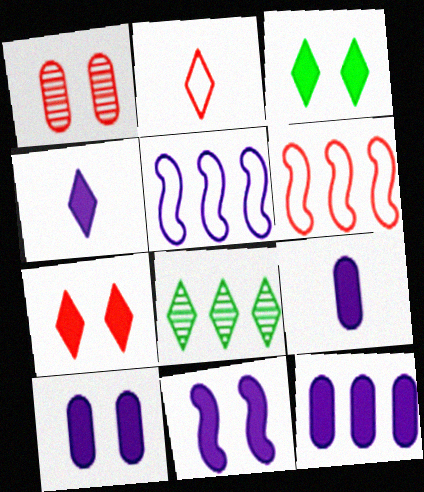[[4, 11, 12], 
[6, 8, 12], 
[9, 10, 12]]